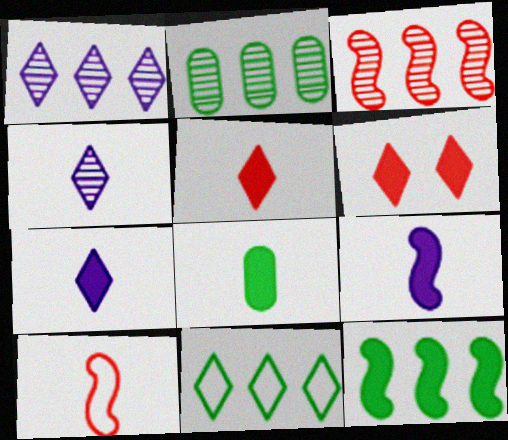[[1, 2, 3], 
[2, 11, 12], 
[4, 6, 11], 
[4, 8, 10], 
[5, 8, 9]]